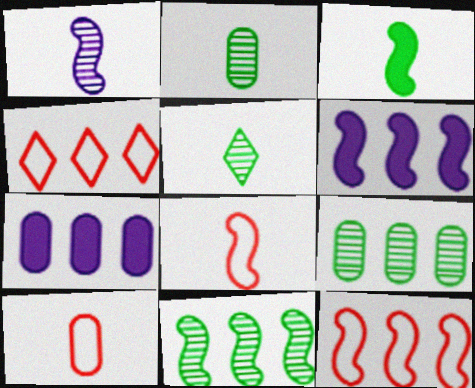[[1, 3, 8], 
[4, 6, 9], 
[4, 7, 11], 
[6, 11, 12]]